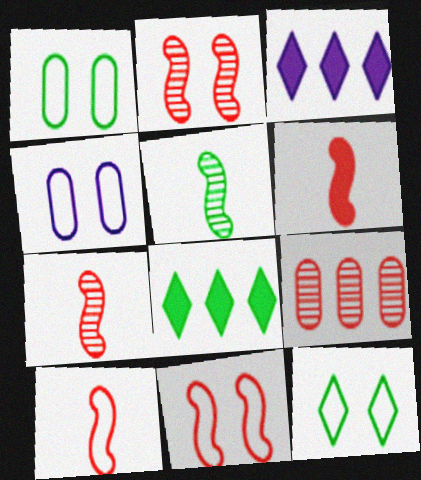[[1, 3, 7], 
[1, 5, 8], 
[4, 7, 8], 
[4, 11, 12], 
[6, 7, 10]]